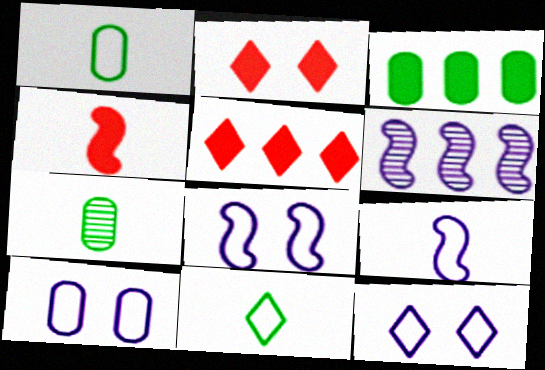[[1, 2, 6], 
[5, 7, 8], 
[8, 10, 12]]